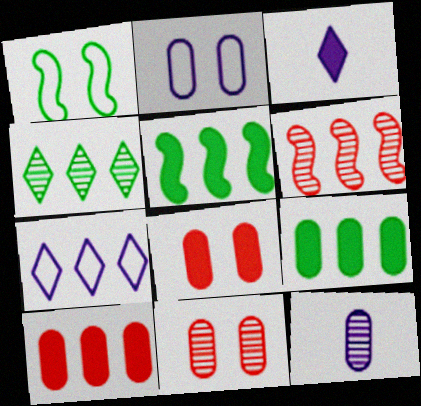[[3, 5, 8], 
[6, 7, 9]]